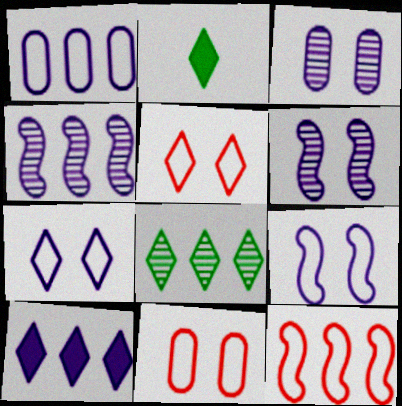[[1, 4, 10], 
[2, 3, 12], 
[2, 4, 11]]